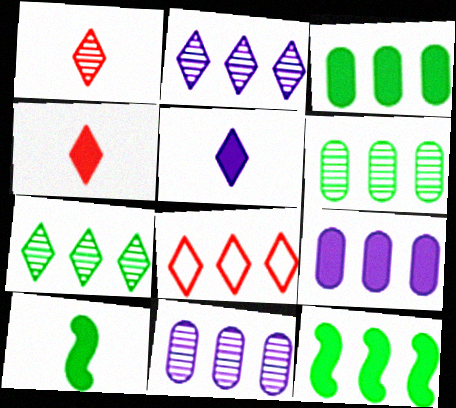[[8, 11, 12]]